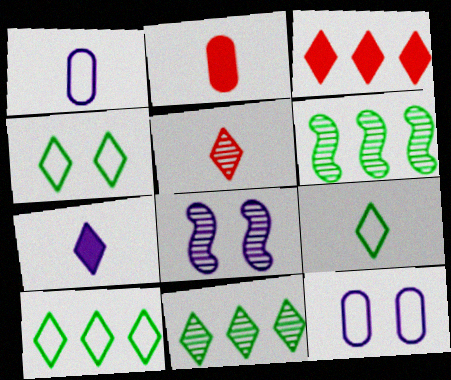[[2, 8, 10], 
[4, 9, 10], 
[5, 7, 9]]